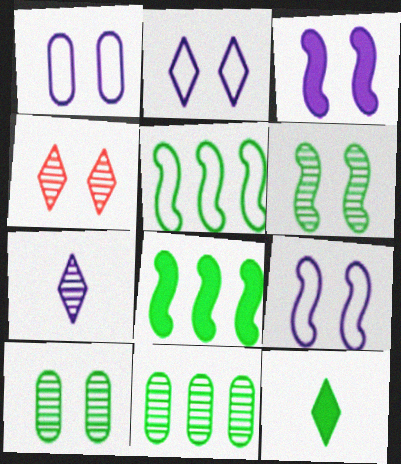[[1, 2, 9], 
[5, 10, 12]]